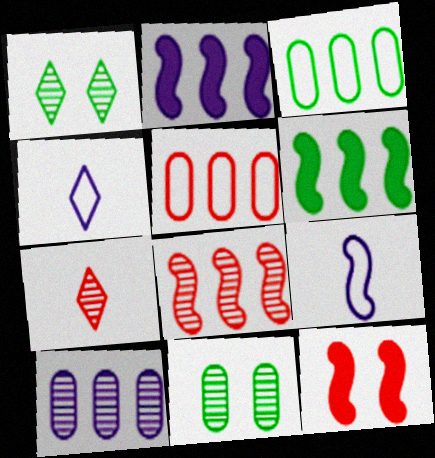[[5, 7, 12]]